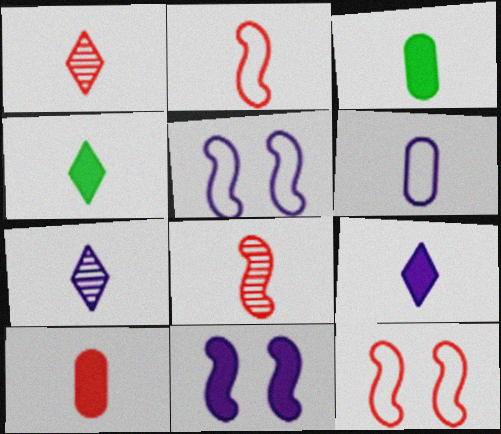[[1, 2, 10], 
[2, 3, 7], 
[4, 6, 8]]